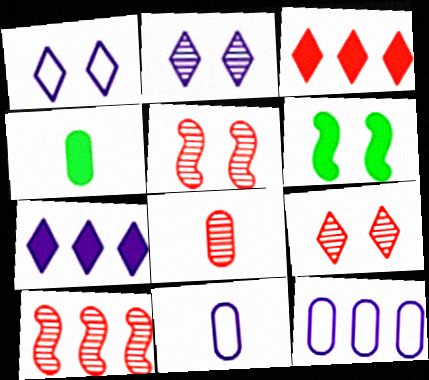[[1, 4, 10], 
[4, 8, 11], 
[8, 9, 10]]